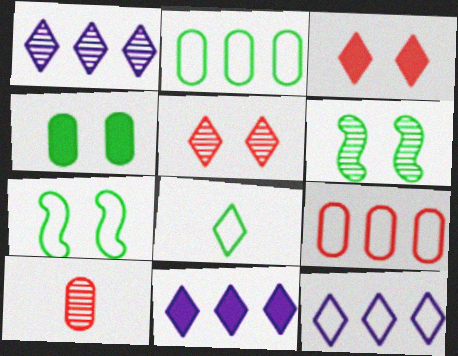[[1, 3, 8], 
[1, 6, 10], 
[1, 11, 12], 
[2, 7, 8], 
[5, 8, 11], 
[7, 10, 11]]